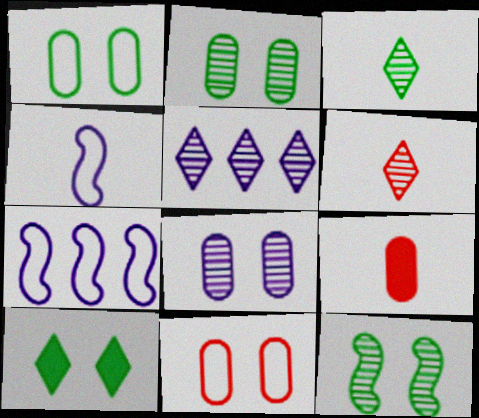[[1, 10, 12], 
[3, 4, 9]]